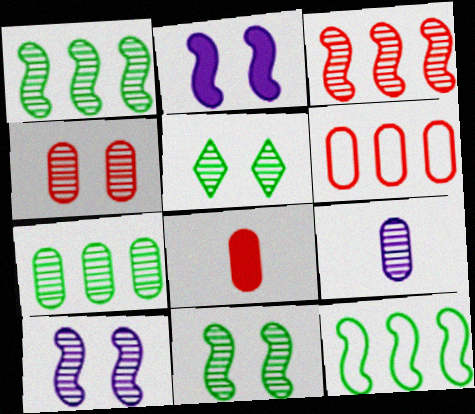[[3, 5, 9], 
[4, 5, 10], 
[4, 6, 8], 
[4, 7, 9]]